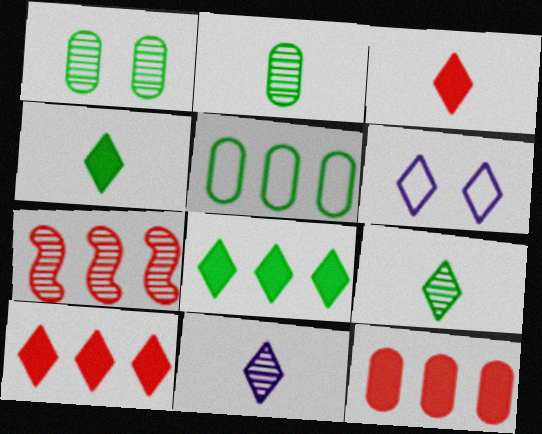[[1, 7, 11], 
[6, 9, 10]]